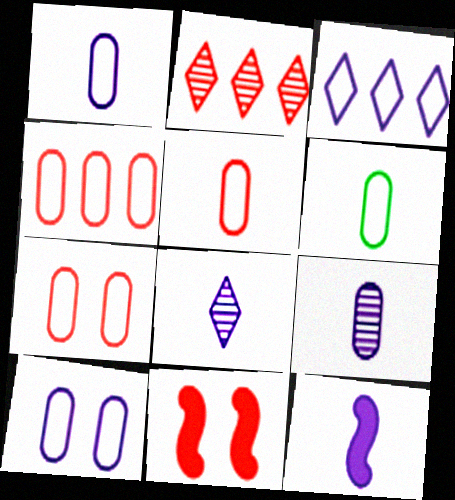[[1, 5, 6], 
[1, 8, 12], 
[2, 5, 11], 
[4, 5, 7], 
[4, 6, 10]]